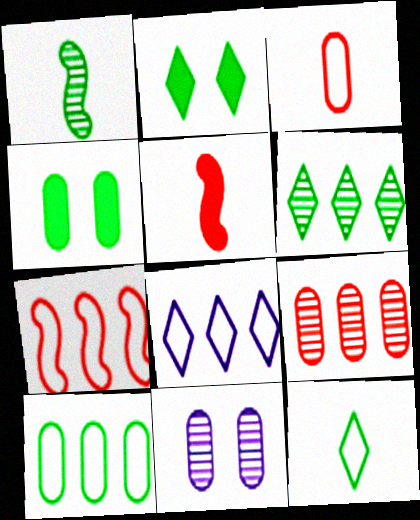[[1, 2, 10], 
[2, 6, 12], 
[7, 8, 10]]